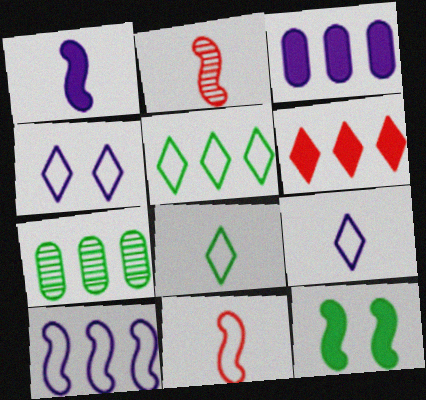[[2, 10, 12], 
[6, 7, 10], 
[7, 8, 12]]